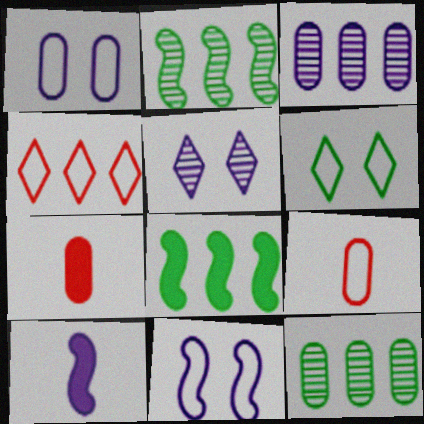[[1, 7, 12], 
[3, 4, 8], 
[5, 8, 9]]